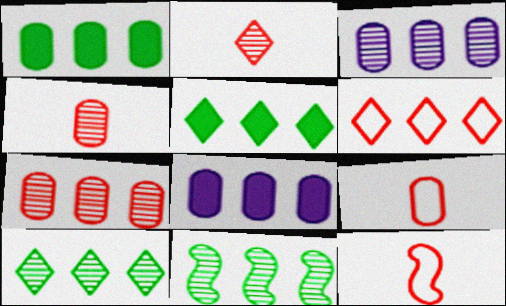[[6, 8, 11]]